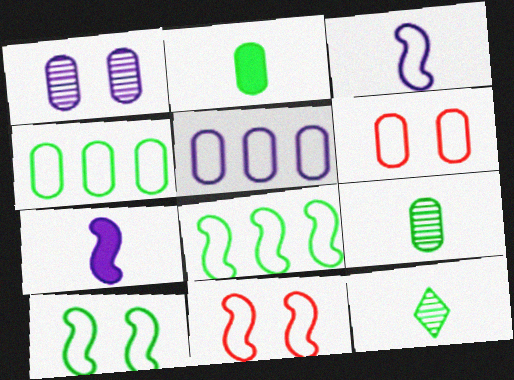[[3, 8, 11]]